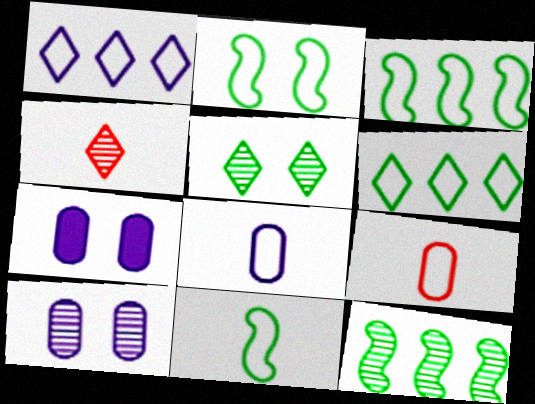[[1, 2, 9], 
[2, 3, 11], 
[3, 4, 7], 
[4, 10, 12]]